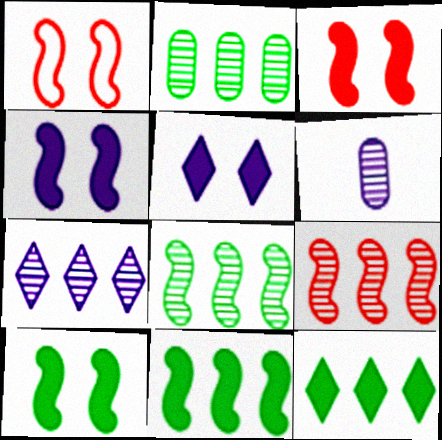[[1, 6, 12], 
[2, 7, 9], 
[3, 4, 10]]